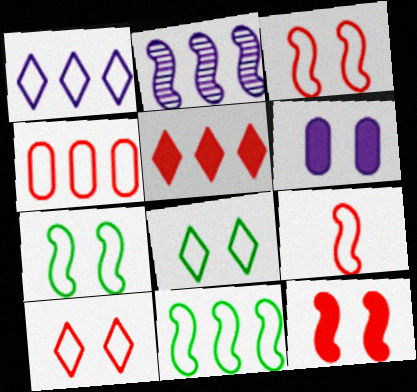[[1, 4, 11], 
[4, 9, 10]]